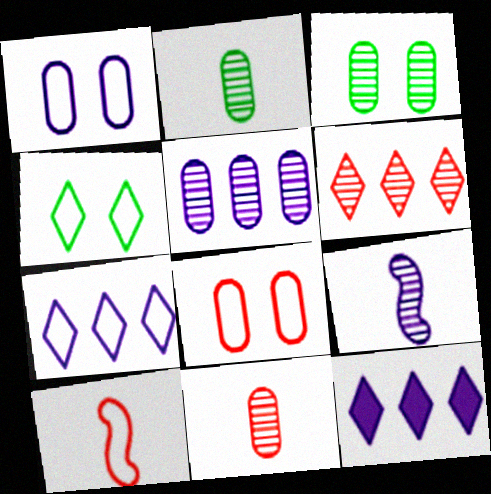[[1, 9, 12], 
[3, 5, 11], 
[3, 6, 9], 
[3, 10, 12]]